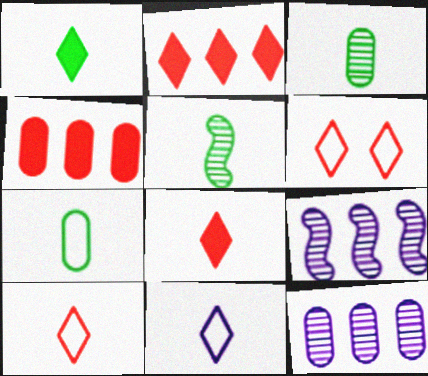[[1, 5, 7]]